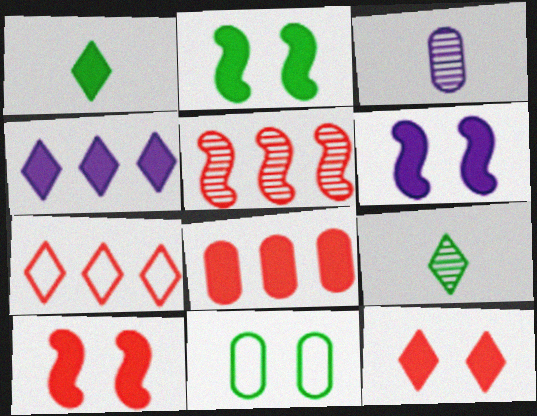[[1, 4, 12], 
[1, 6, 8], 
[2, 3, 7], 
[2, 6, 10], 
[3, 8, 11], 
[5, 7, 8]]